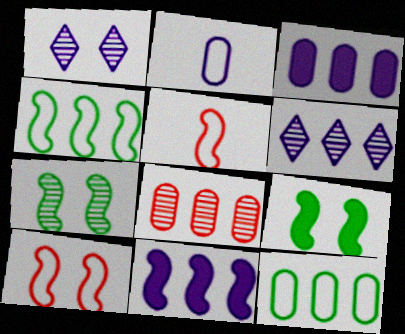[[1, 2, 11], 
[3, 8, 12], 
[5, 7, 11]]